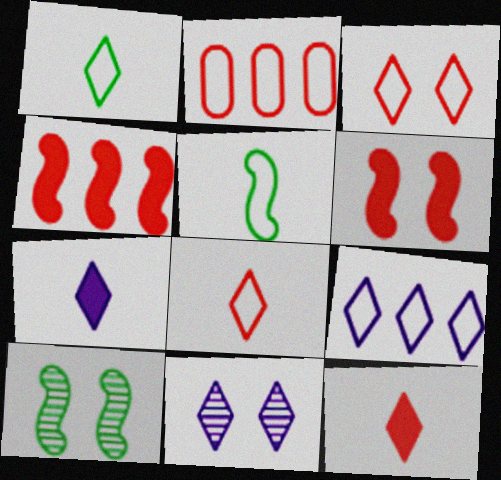[[1, 3, 9], 
[2, 7, 10], 
[7, 9, 11]]